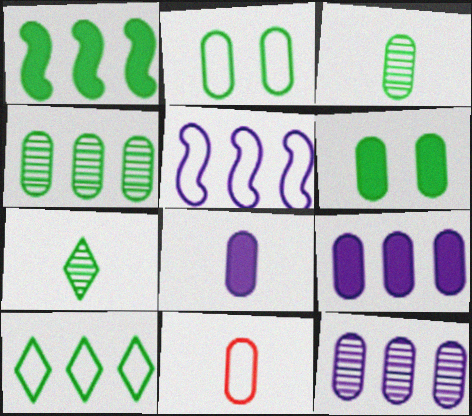[[1, 2, 7], 
[1, 4, 10], 
[3, 8, 11], 
[6, 11, 12]]